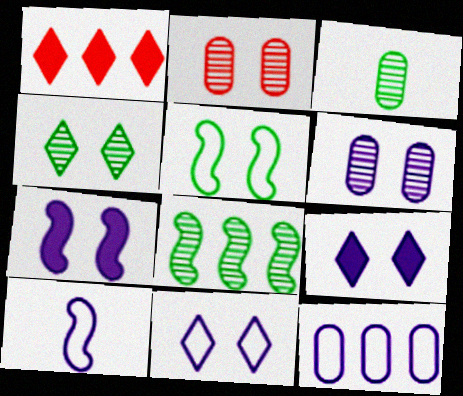[[1, 8, 12], 
[2, 5, 9], 
[3, 4, 8], 
[6, 7, 11], 
[10, 11, 12]]